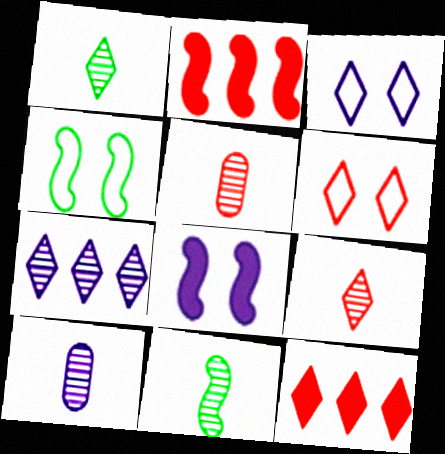[[1, 3, 12], 
[2, 5, 6], 
[4, 10, 12], 
[6, 9, 12], 
[9, 10, 11]]